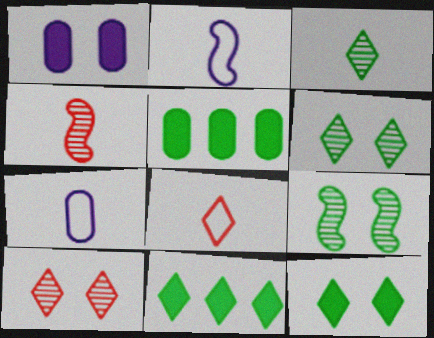[[2, 5, 10]]